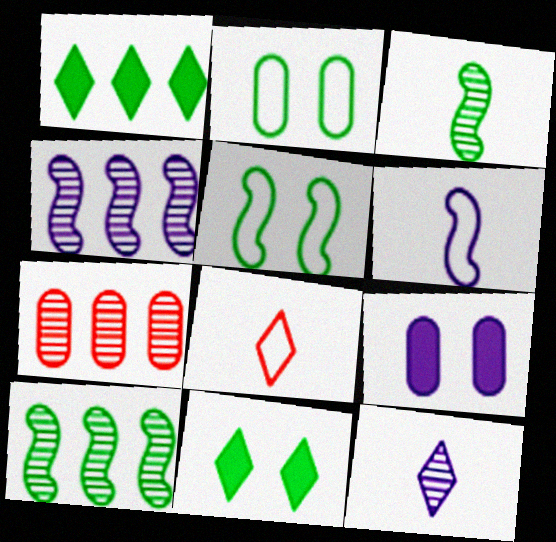[[1, 2, 3], 
[6, 7, 11], 
[8, 9, 10]]